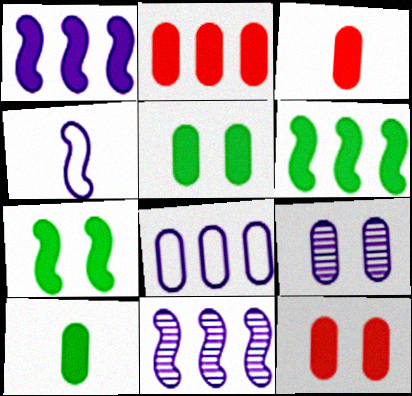[[2, 3, 12]]